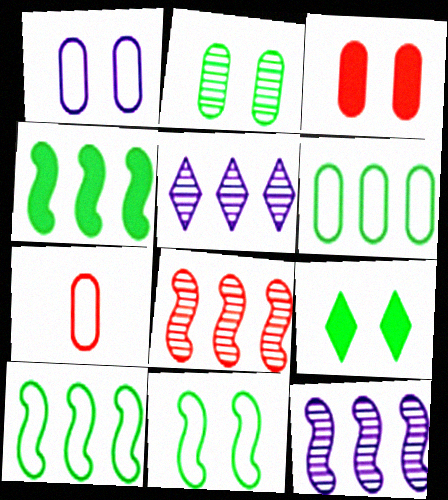[[1, 2, 3], 
[1, 6, 7], 
[2, 9, 11], 
[7, 9, 12]]